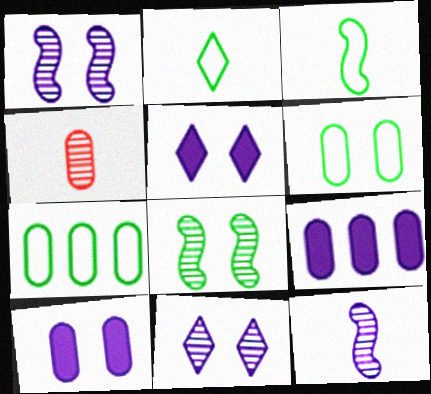[[4, 6, 9], 
[4, 7, 10]]